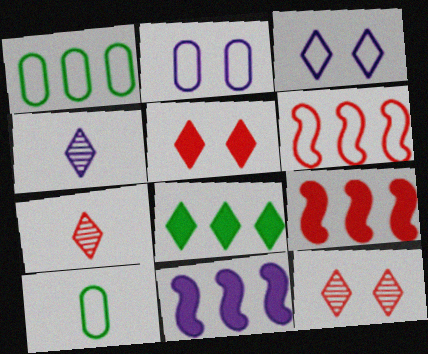[[2, 4, 11], 
[3, 6, 10], 
[3, 7, 8], 
[10, 11, 12]]